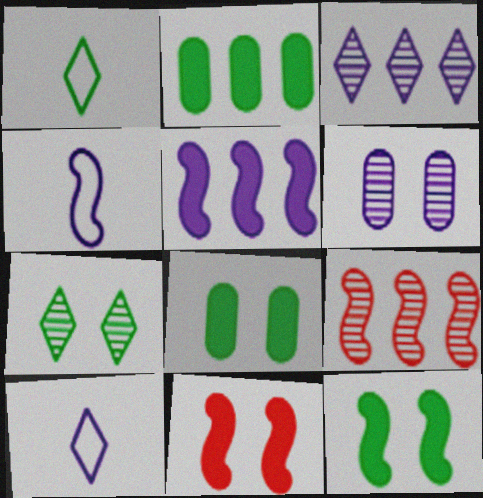[[4, 9, 12], 
[5, 6, 10], 
[8, 9, 10]]